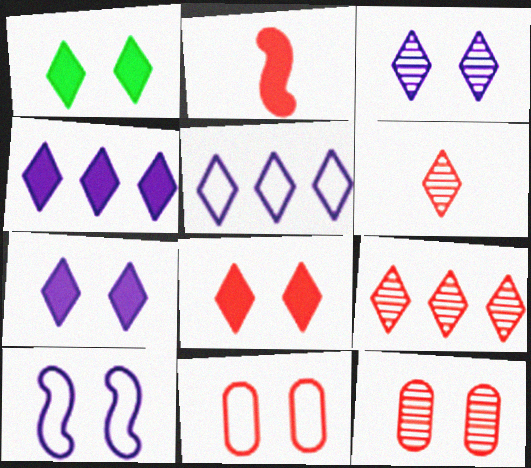[[1, 5, 6], 
[1, 7, 8], 
[1, 10, 12], 
[2, 9, 11]]